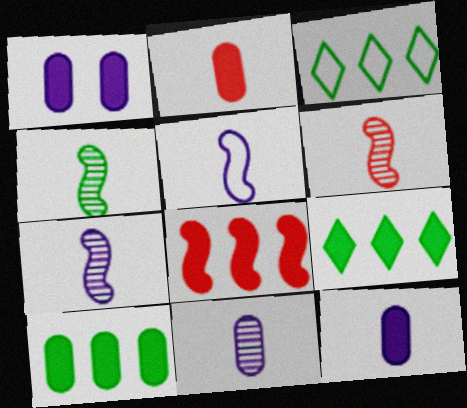[[1, 2, 10], 
[1, 3, 6], 
[4, 6, 7]]